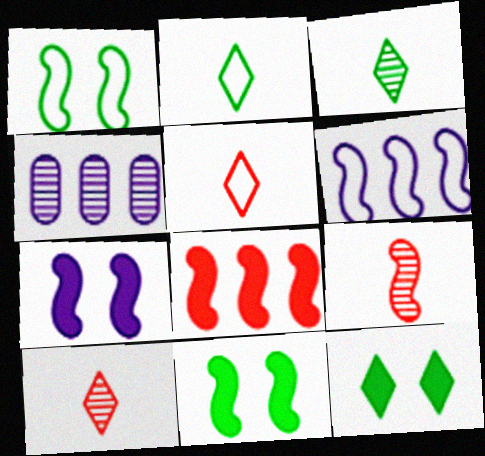[[4, 5, 11], 
[6, 9, 11]]